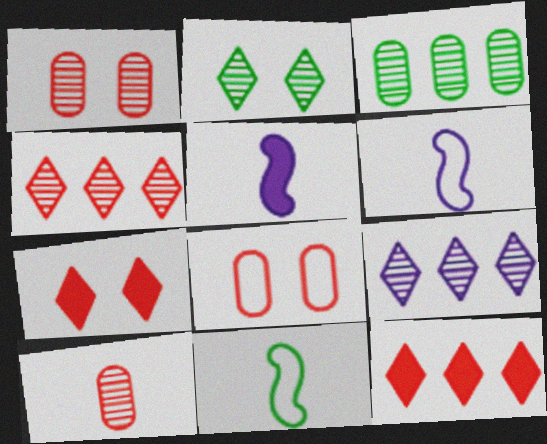[[3, 6, 7]]